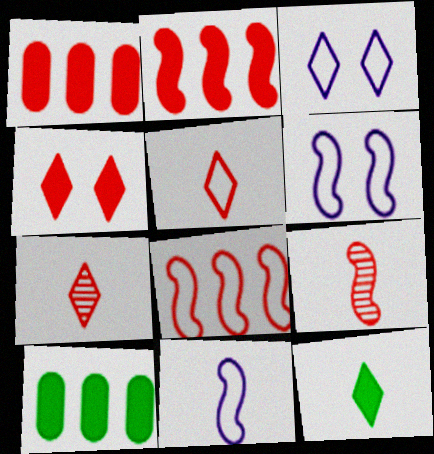[[3, 9, 10], 
[6, 7, 10]]